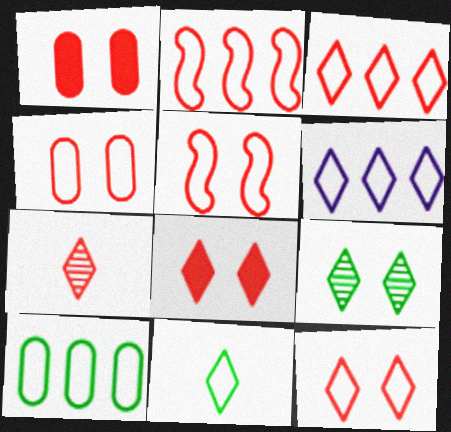[[1, 2, 7], 
[2, 6, 10], 
[3, 7, 8], 
[4, 5, 12], 
[6, 11, 12]]